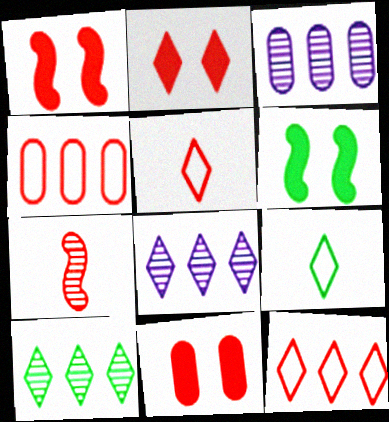[[1, 2, 11], 
[1, 3, 9], 
[2, 4, 7], 
[2, 8, 9], 
[3, 5, 6], 
[7, 11, 12]]